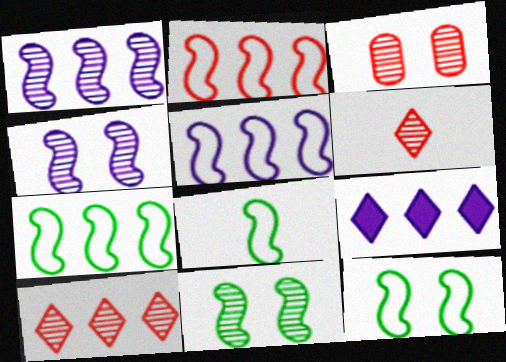[[2, 5, 7], 
[3, 8, 9], 
[7, 8, 12]]